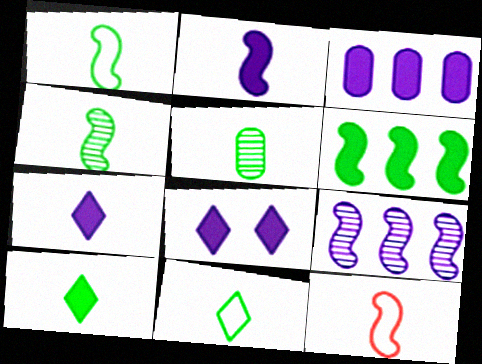[[1, 5, 10], 
[2, 3, 8], 
[2, 4, 12], 
[5, 7, 12]]